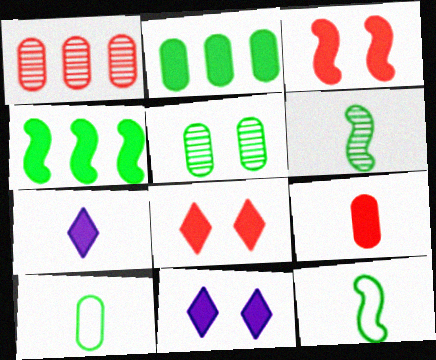[[1, 11, 12], 
[2, 3, 7], 
[2, 5, 10], 
[4, 9, 11]]